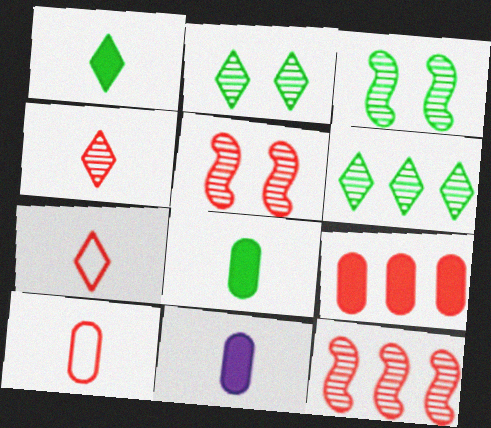[[5, 7, 9]]